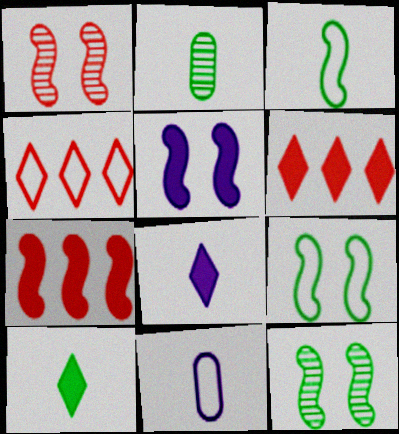[[1, 5, 9], 
[2, 3, 10], 
[2, 4, 5], 
[4, 9, 11], 
[6, 11, 12]]